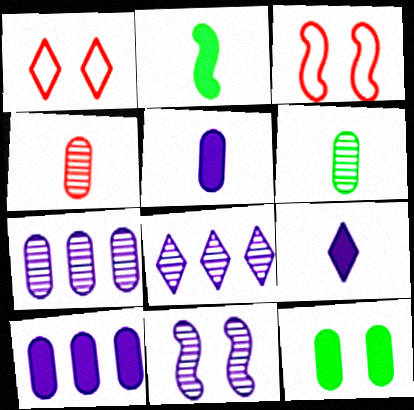[[1, 2, 7], 
[1, 11, 12]]